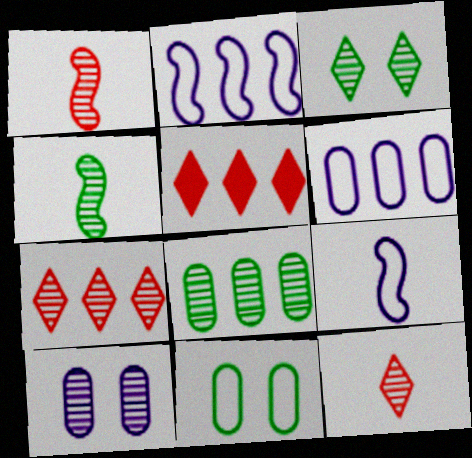[[2, 5, 8], 
[3, 4, 8], 
[4, 7, 10]]